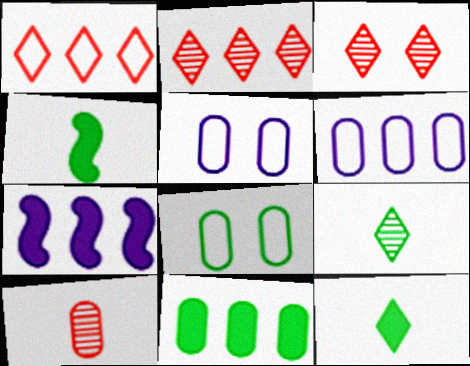[[2, 4, 5], 
[3, 4, 6], 
[5, 10, 11]]